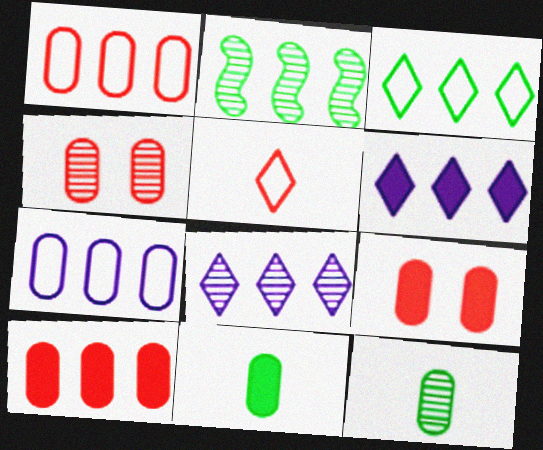[[1, 2, 6], 
[4, 7, 11], 
[7, 9, 12]]